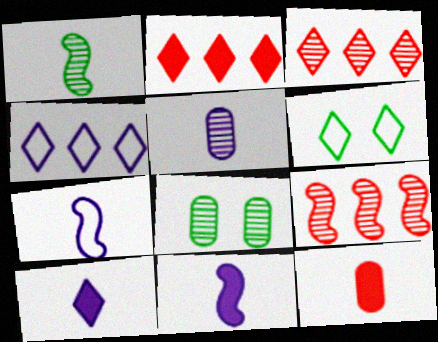[[2, 7, 8], 
[3, 6, 10], 
[5, 7, 10]]